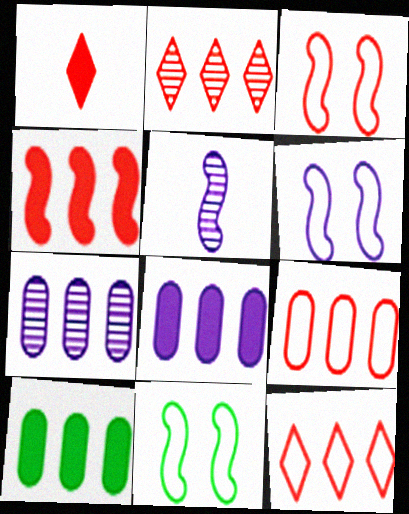[[1, 7, 11], 
[2, 4, 9], 
[3, 6, 11], 
[4, 5, 11], 
[7, 9, 10]]